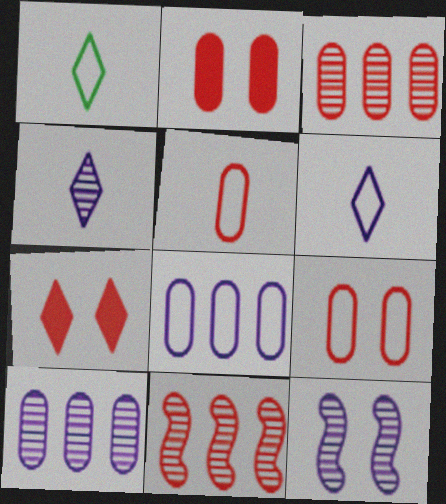[[2, 3, 5], 
[4, 10, 12], 
[5, 7, 11]]